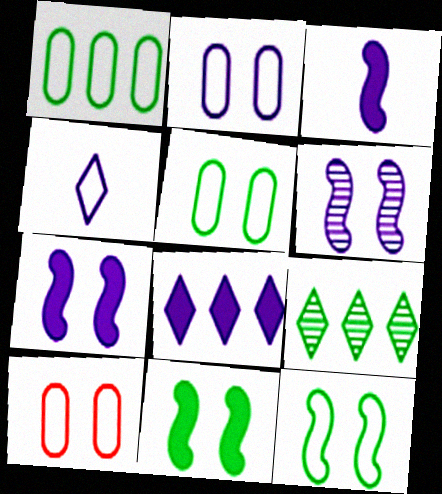[[2, 5, 10], 
[3, 9, 10]]